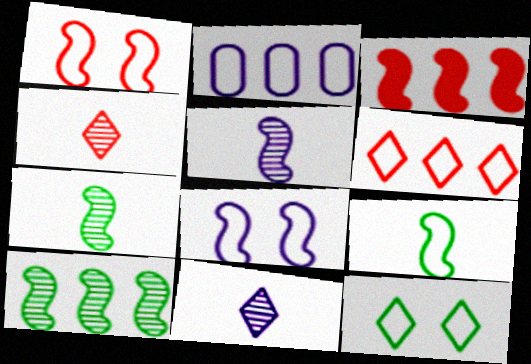[[3, 7, 8]]